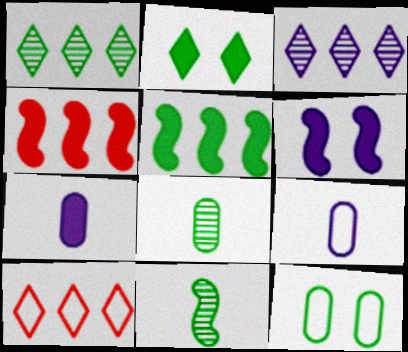[[2, 4, 7], 
[3, 6, 9], 
[6, 8, 10]]